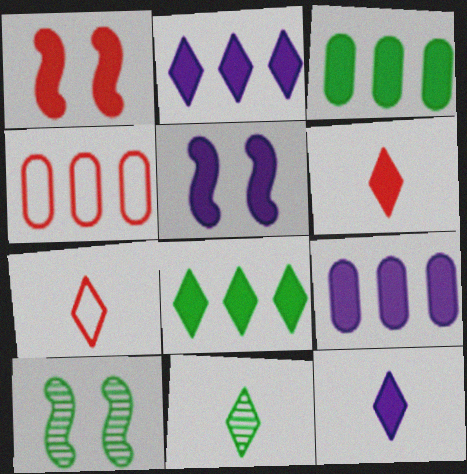[[1, 3, 12], 
[3, 5, 6], 
[4, 5, 11], 
[4, 10, 12], 
[5, 9, 12], 
[7, 9, 10], 
[7, 11, 12]]